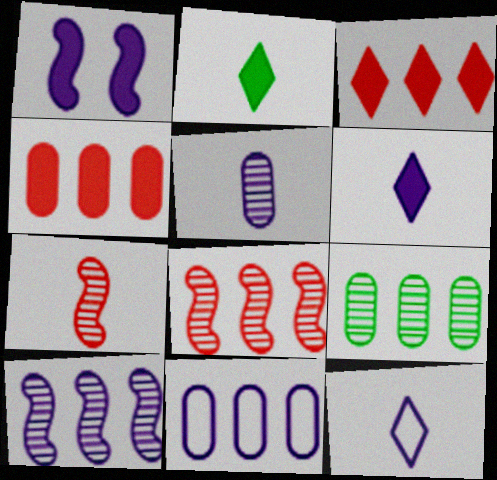[[1, 2, 4], 
[4, 9, 11]]